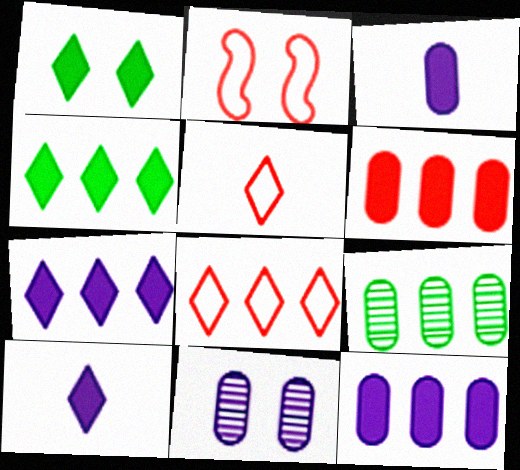[[1, 2, 11], 
[2, 9, 10]]